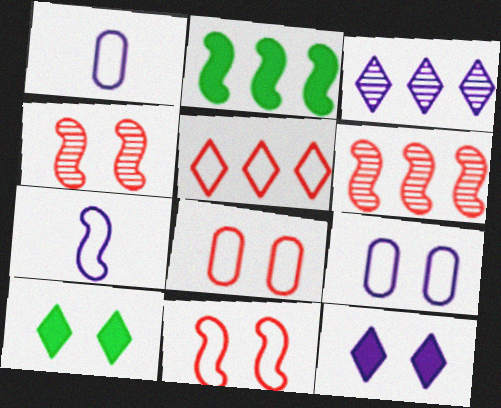[[1, 6, 10], 
[2, 4, 7], 
[4, 9, 10]]